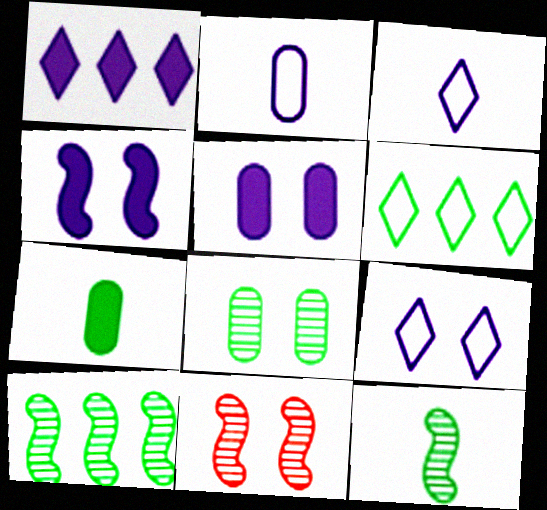[]